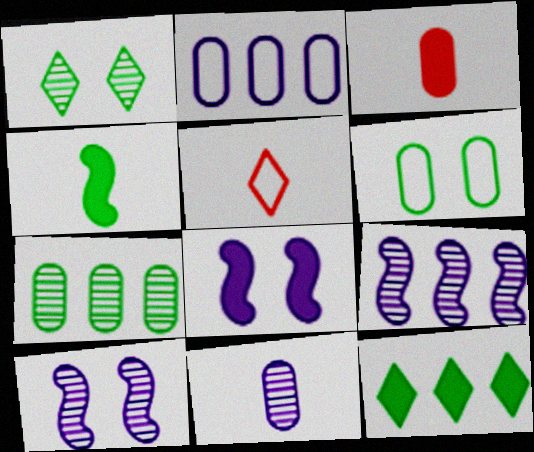[[3, 8, 12], 
[4, 5, 11], 
[5, 7, 8]]